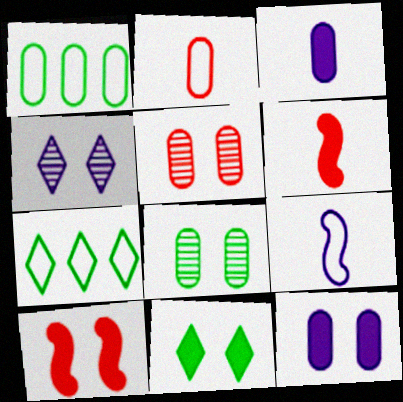[[1, 3, 5], 
[1, 4, 6], 
[10, 11, 12]]